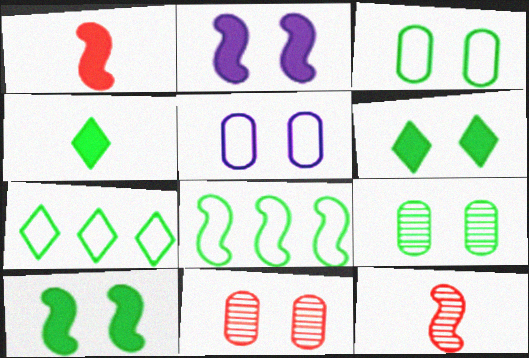[[2, 8, 12], 
[4, 8, 9]]